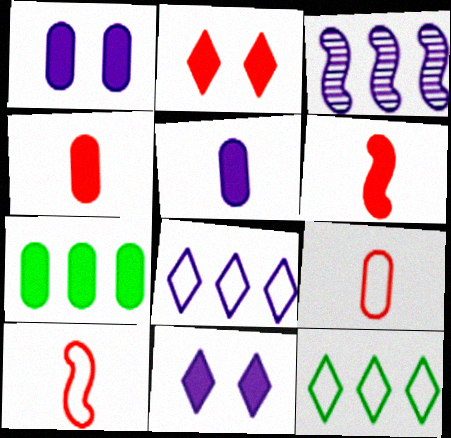[[1, 4, 7], 
[6, 7, 11]]